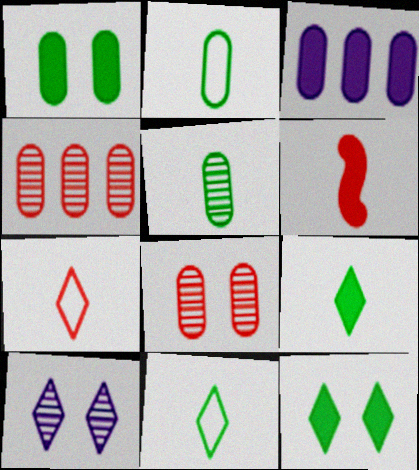[[2, 3, 8], 
[3, 6, 12]]